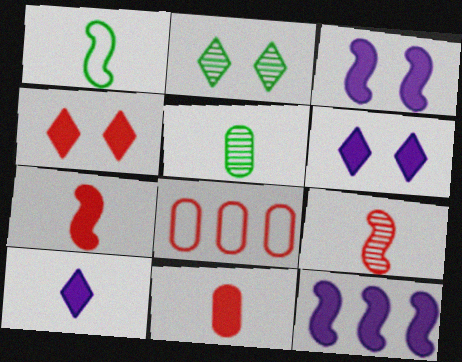[[4, 8, 9]]